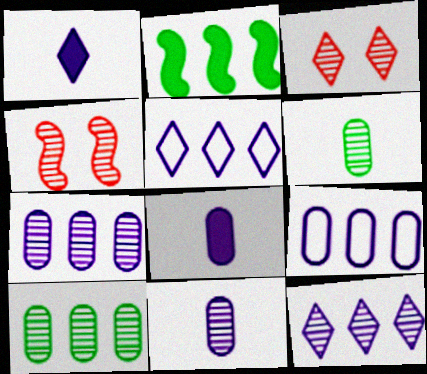[[4, 6, 12]]